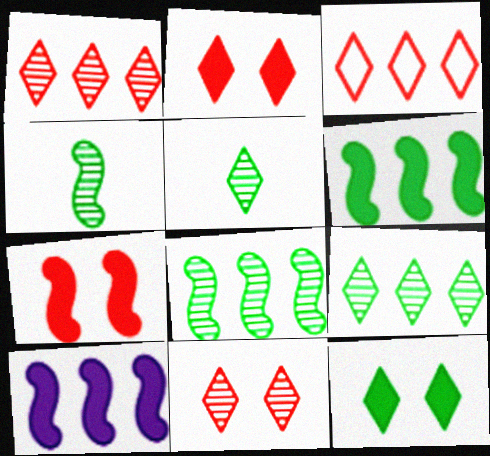[]